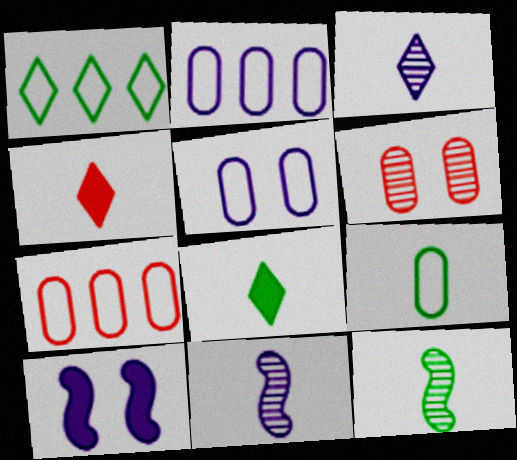[[2, 3, 10], 
[4, 9, 11], 
[5, 7, 9], 
[8, 9, 12]]